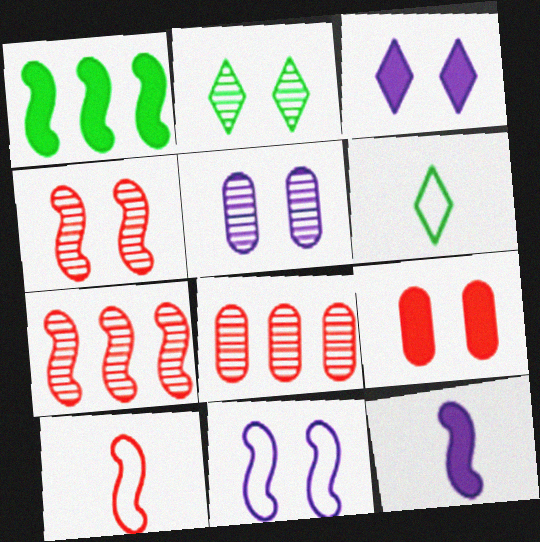[[2, 4, 5], 
[2, 9, 11], 
[3, 5, 11]]